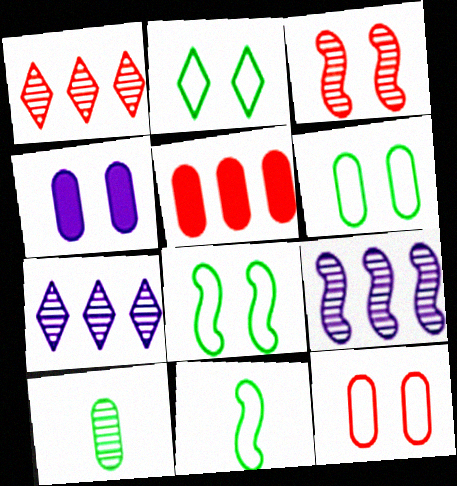[[1, 4, 11], 
[2, 3, 4], 
[2, 6, 8], 
[3, 7, 10]]